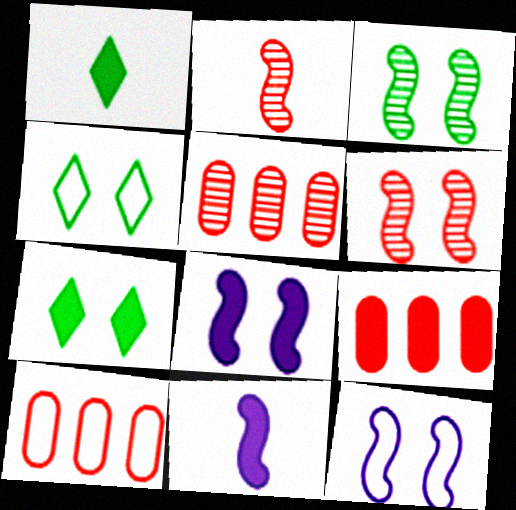[[1, 5, 12], 
[1, 8, 9], 
[4, 5, 11], 
[5, 9, 10], 
[7, 9, 11]]